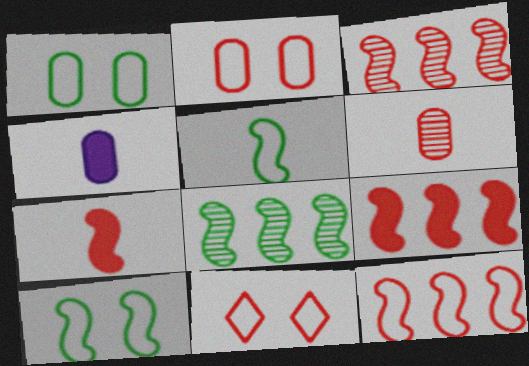[[3, 9, 12], 
[4, 8, 11], 
[6, 9, 11]]